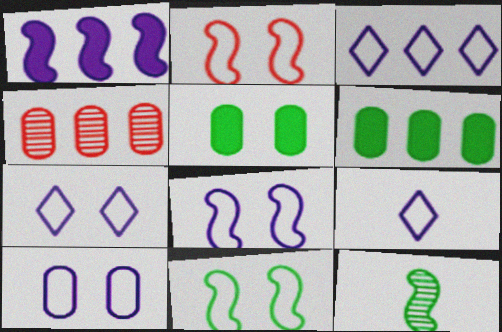[[1, 2, 12], 
[2, 8, 11], 
[3, 7, 9], 
[7, 8, 10]]